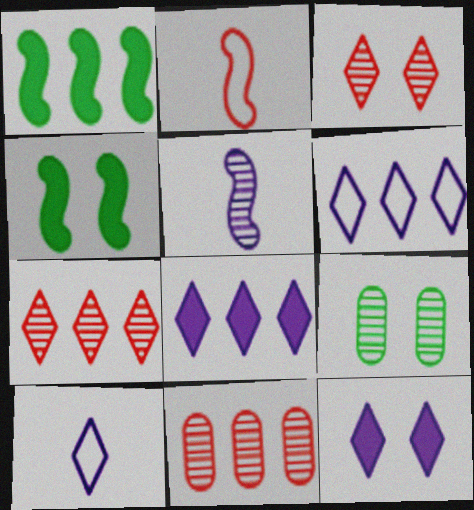[[1, 6, 11], 
[2, 8, 9], 
[4, 10, 11], 
[5, 7, 9]]